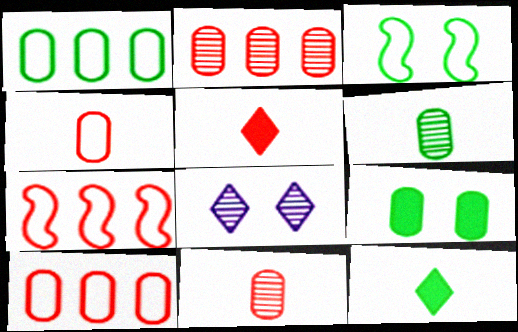[[1, 6, 9]]